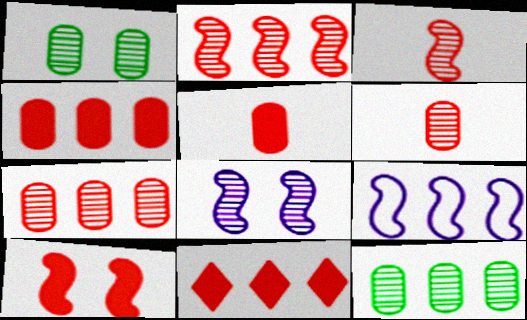[[5, 10, 11], 
[9, 11, 12]]